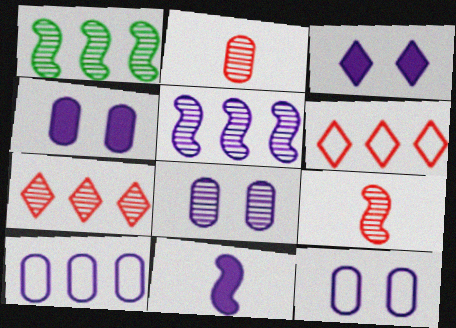[[4, 8, 12]]